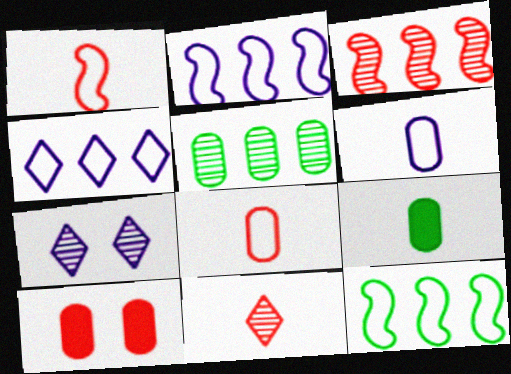[[5, 6, 10]]